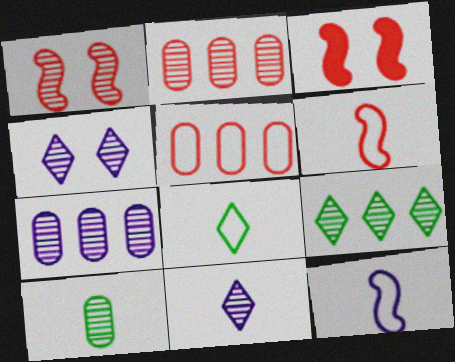[[3, 7, 8]]